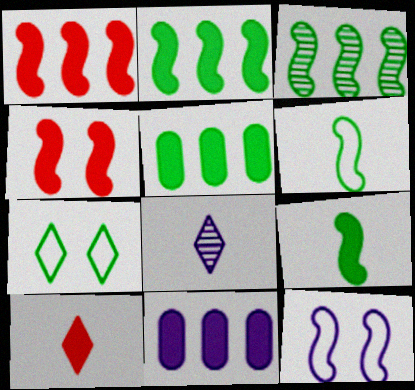[[8, 11, 12]]